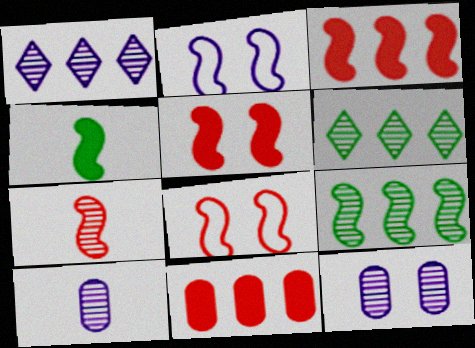[[3, 7, 8], 
[6, 7, 12]]